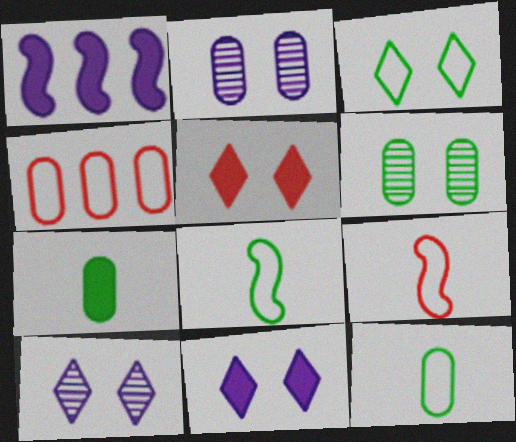[[1, 5, 7], 
[2, 4, 7], 
[3, 5, 10]]